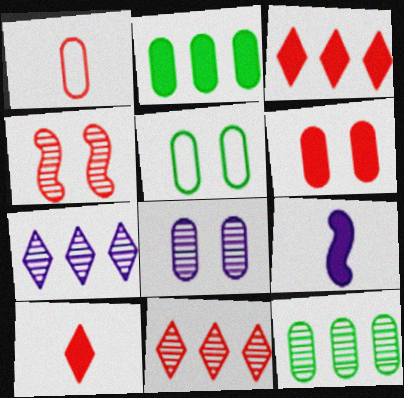[[1, 2, 8], 
[1, 3, 4], 
[5, 6, 8], 
[5, 9, 11]]